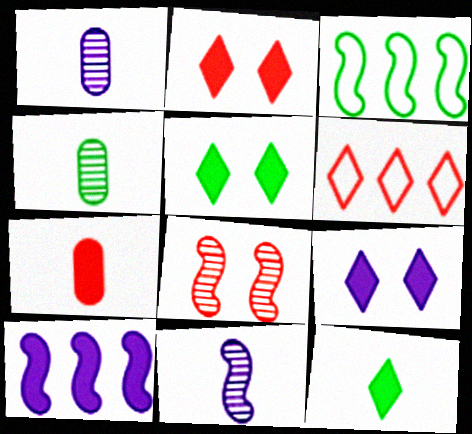[[1, 2, 3], 
[2, 5, 9], 
[3, 4, 5], 
[5, 7, 10], 
[6, 7, 8]]